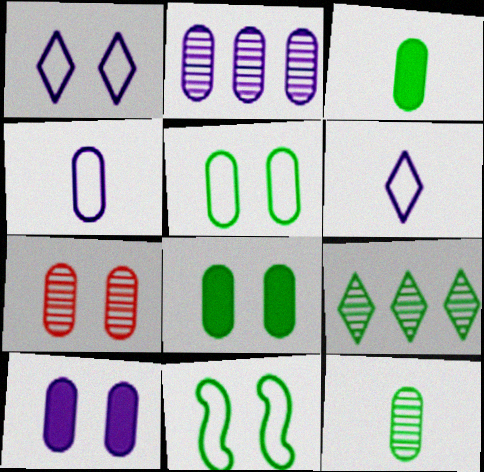[[2, 4, 10], 
[2, 7, 12], 
[3, 9, 11], 
[5, 7, 10]]